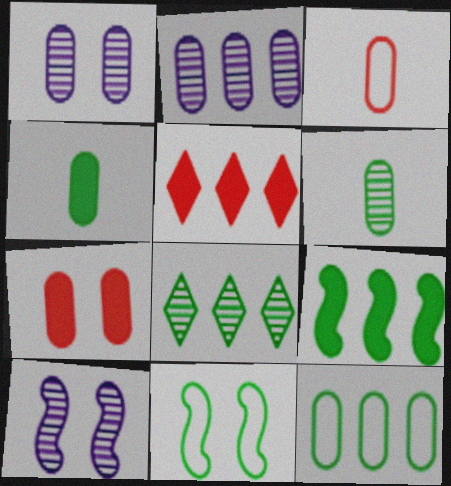[[4, 8, 11], 
[8, 9, 12]]